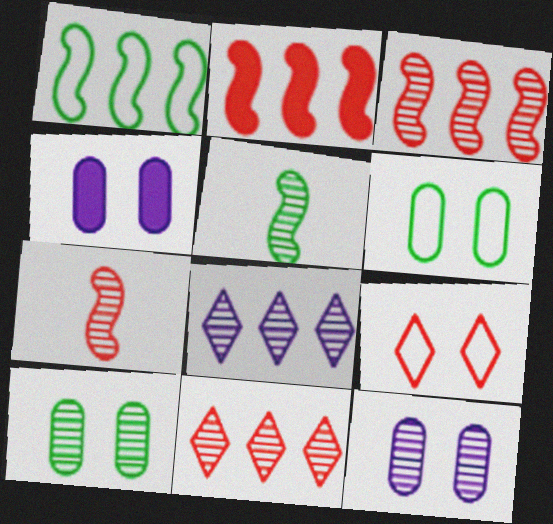[[5, 11, 12], 
[7, 8, 10]]